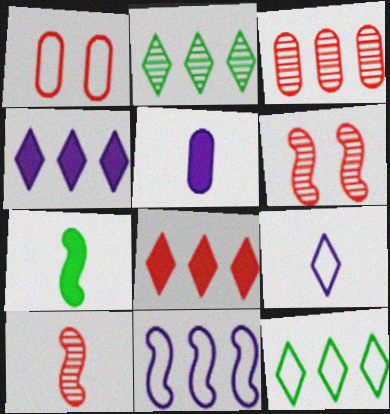[[1, 8, 10], 
[5, 6, 12], 
[6, 7, 11]]